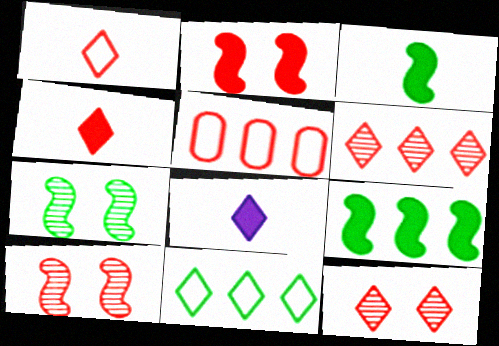[[4, 5, 10], 
[5, 7, 8], 
[8, 11, 12]]